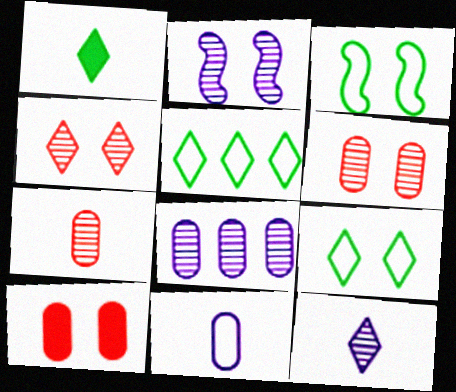[[2, 8, 12], 
[2, 9, 10]]